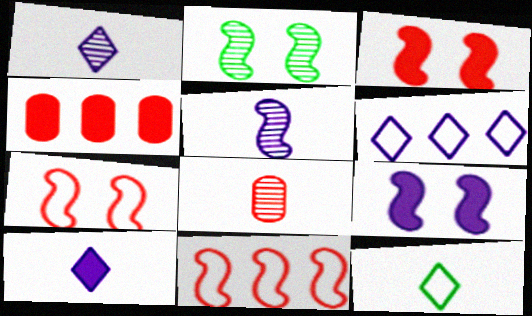[[2, 7, 9]]